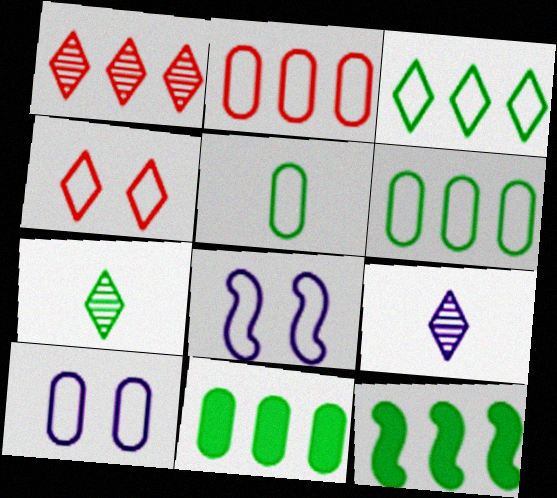[[2, 5, 10]]